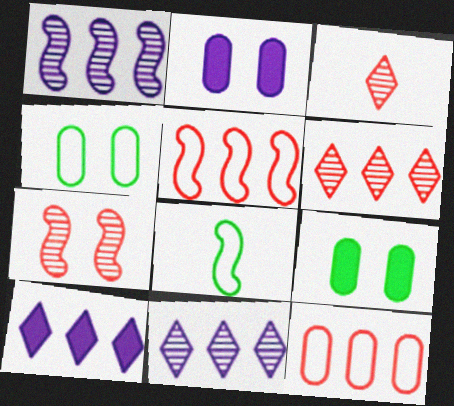[[2, 6, 8]]